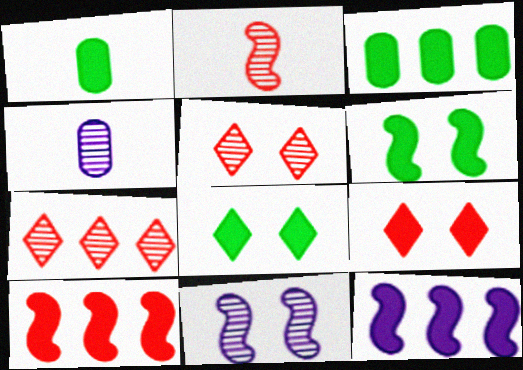[[1, 9, 12]]